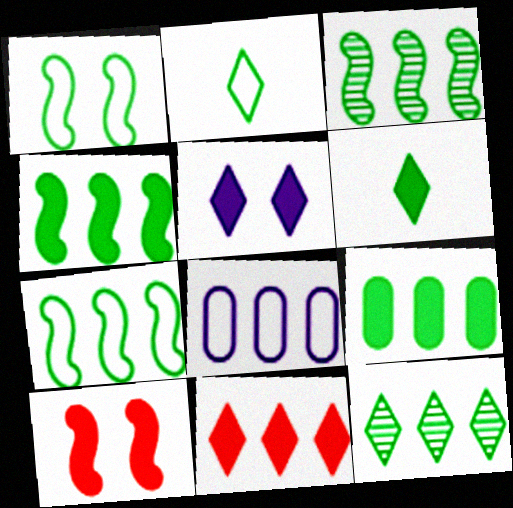[[3, 4, 7], 
[3, 8, 11], 
[5, 6, 11], 
[7, 9, 12]]